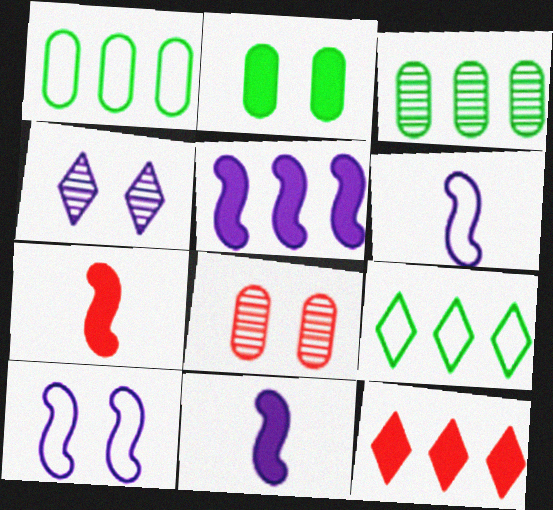[[1, 4, 7], 
[2, 11, 12], 
[8, 9, 11]]